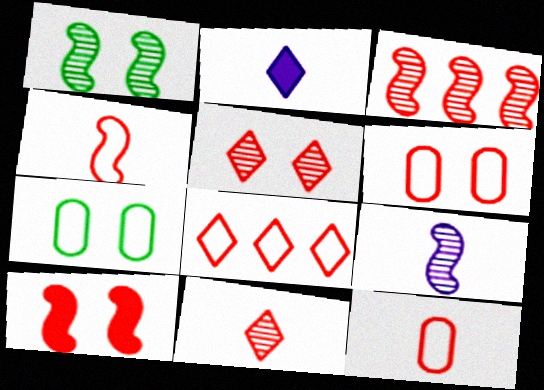[[1, 3, 9], 
[2, 3, 7], 
[3, 4, 10], 
[4, 6, 8], 
[5, 6, 10]]